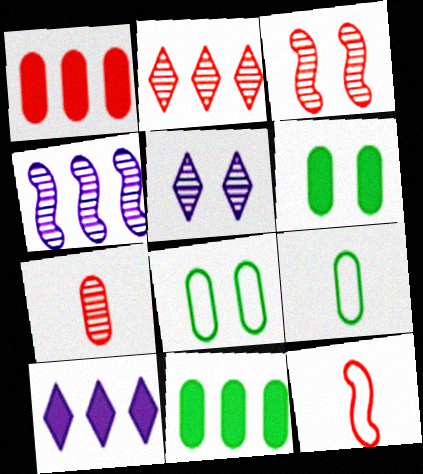[[2, 3, 7], 
[3, 9, 10], 
[5, 11, 12]]